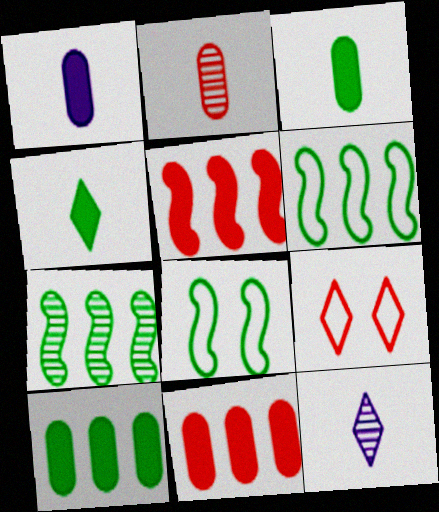[[1, 7, 9], 
[2, 5, 9], 
[8, 11, 12]]